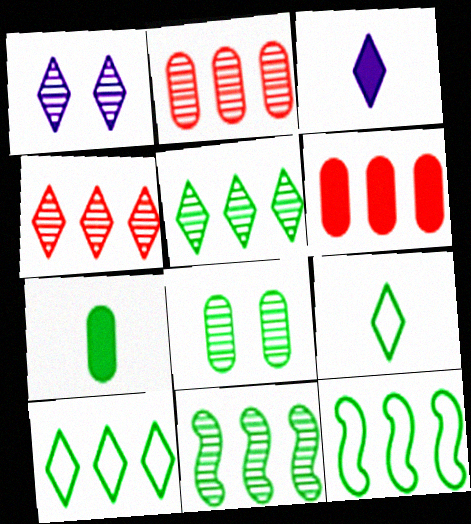[]